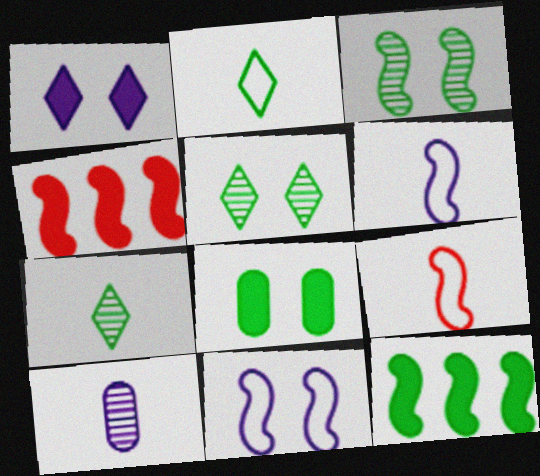[[3, 4, 6]]